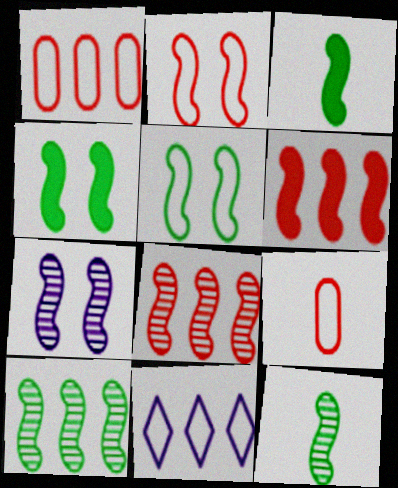[[2, 4, 7], 
[3, 5, 10], 
[5, 9, 11], 
[7, 8, 12]]